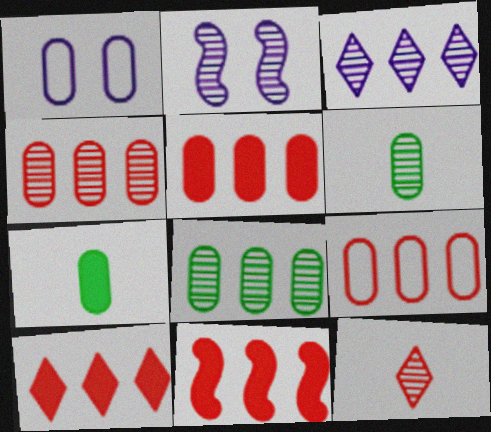[[1, 4, 7], 
[1, 5, 6], 
[2, 8, 12], 
[4, 5, 9], 
[5, 10, 11]]